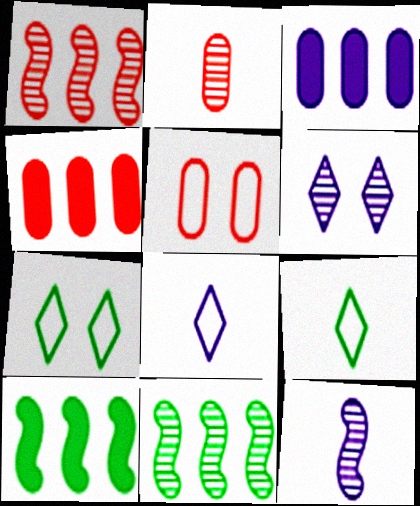[[2, 4, 5], 
[2, 6, 11], 
[4, 7, 12]]